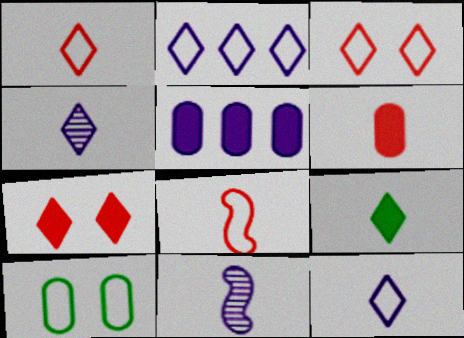[[1, 4, 9], 
[2, 8, 10]]